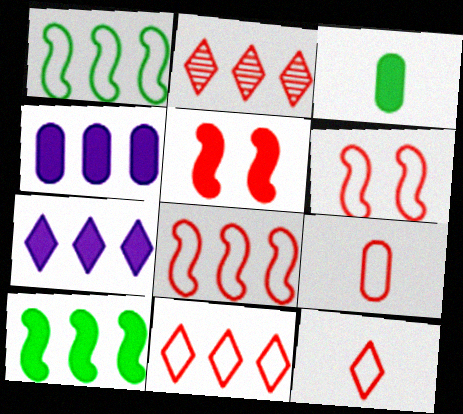[[1, 2, 4], 
[2, 5, 9], 
[3, 5, 7], 
[6, 9, 11]]